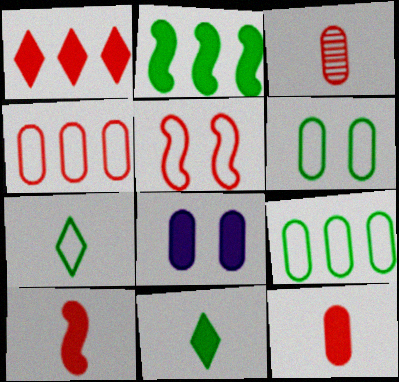[[1, 3, 5], 
[3, 8, 9]]